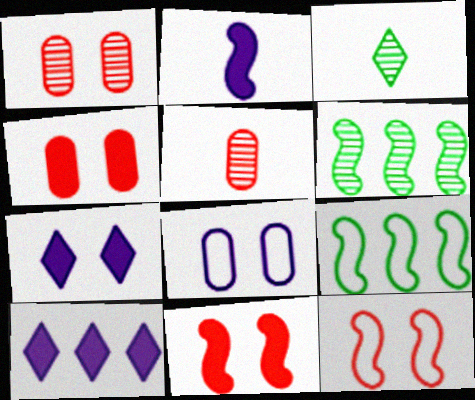[[2, 6, 12], 
[5, 7, 9]]